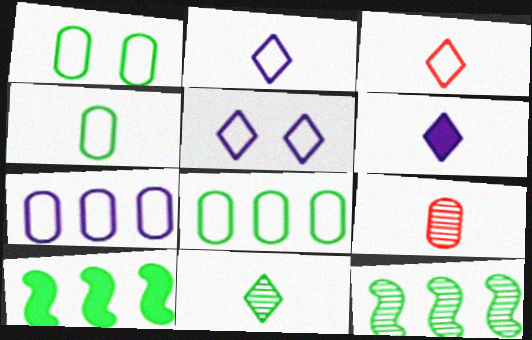[[1, 4, 8], 
[1, 10, 11], 
[3, 6, 11], 
[5, 9, 10]]